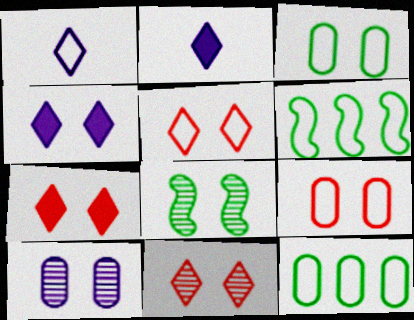[[1, 6, 9], 
[4, 8, 9], 
[5, 7, 11], 
[8, 10, 11]]